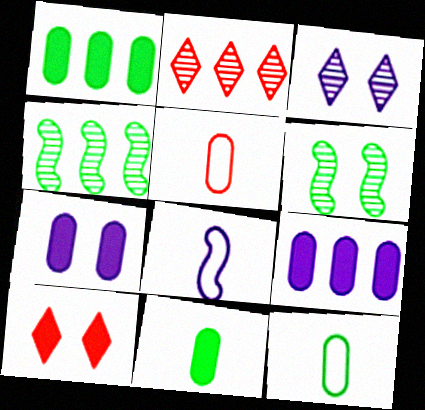[[3, 8, 9]]